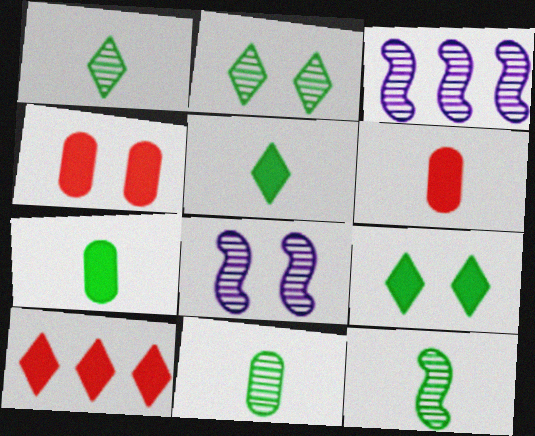[[1, 11, 12]]